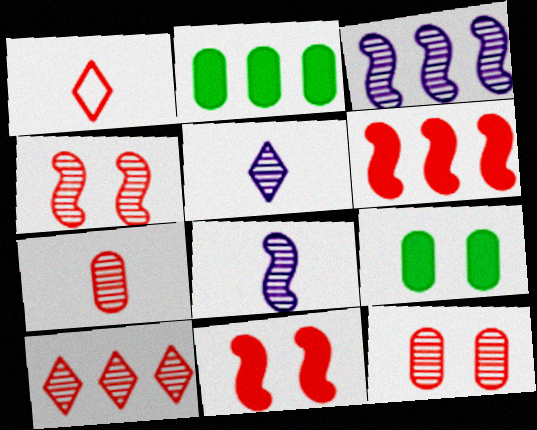[[1, 3, 9], 
[1, 6, 12], 
[4, 7, 10]]